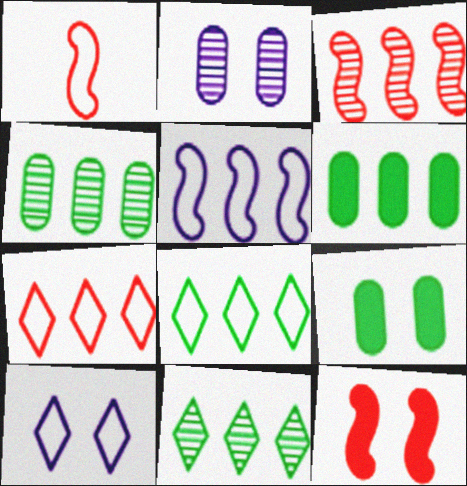[[1, 3, 12]]